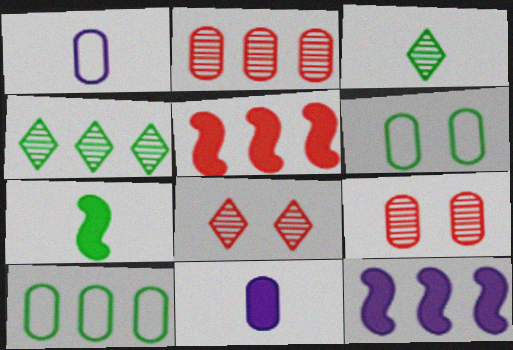[[2, 6, 11], 
[4, 6, 7], 
[9, 10, 11]]